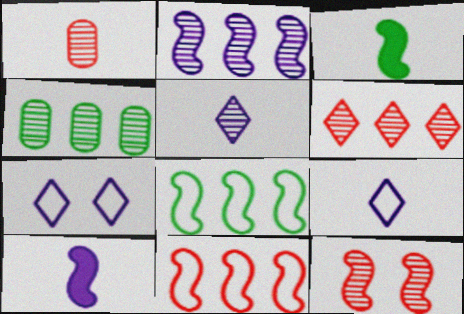[[1, 3, 9], 
[1, 6, 12], 
[2, 4, 6], 
[4, 5, 12], 
[8, 10, 12]]